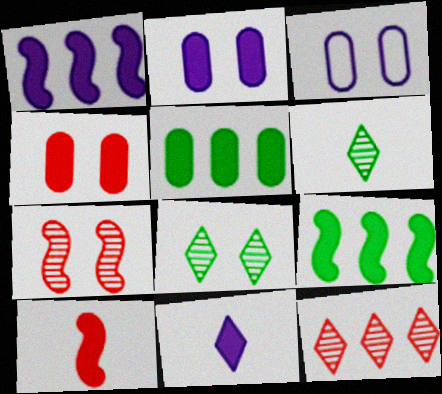[[1, 2, 11], 
[4, 9, 11]]